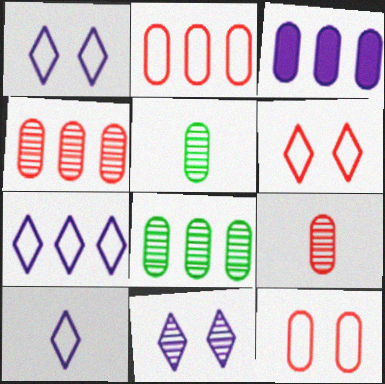[[1, 7, 10], 
[2, 3, 8], 
[3, 5, 12]]